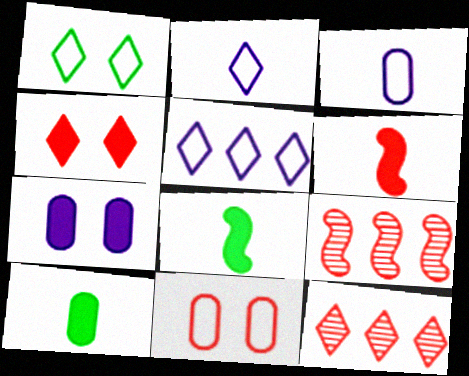[[6, 11, 12]]